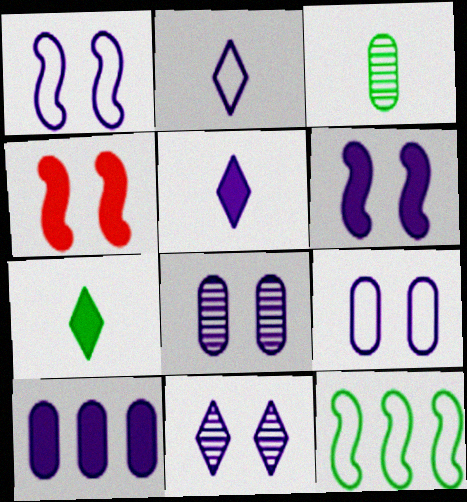[[4, 7, 10], 
[5, 6, 10], 
[6, 9, 11]]